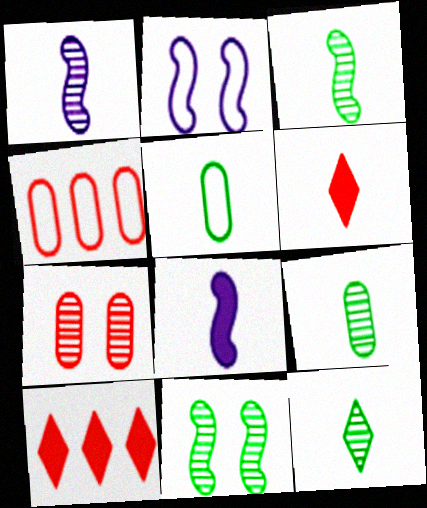[[1, 5, 6], 
[2, 9, 10], 
[3, 9, 12]]